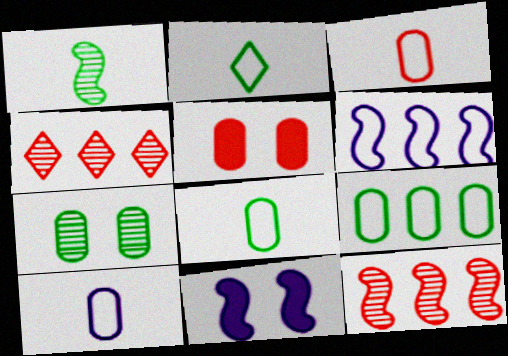[[3, 8, 10], 
[4, 8, 11]]